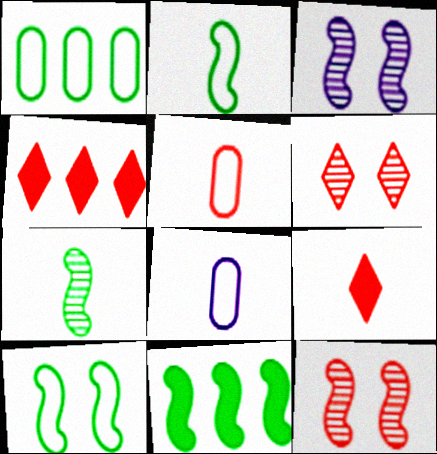[[1, 3, 9], 
[4, 5, 12], 
[6, 8, 11], 
[7, 8, 9], 
[7, 10, 11]]